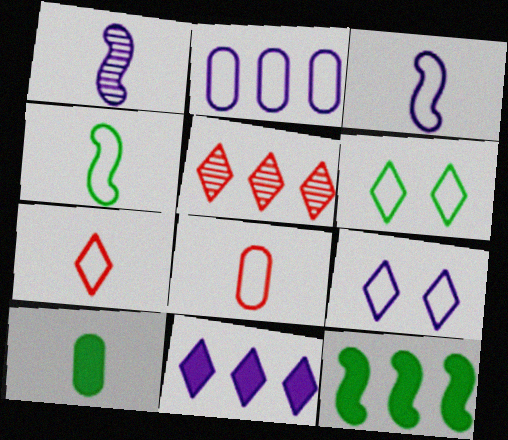[[1, 7, 10], 
[2, 3, 9], 
[2, 5, 12]]